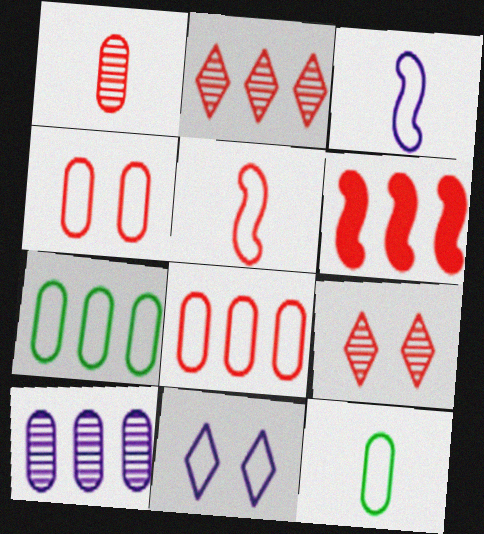[[2, 6, 8], 
[5, 7, 11]]